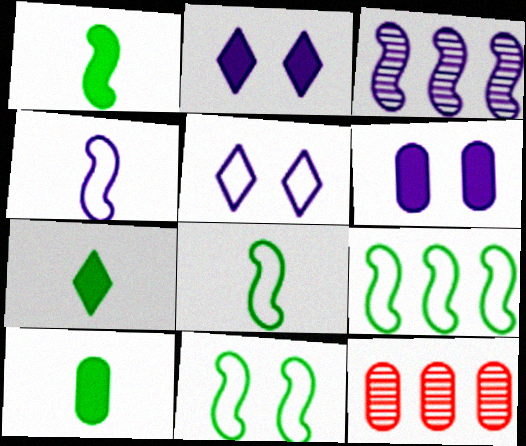[[1, 5, 12], 
[1, 7, 10], 
[2, 8, 12], 
[8, 9, 11]]